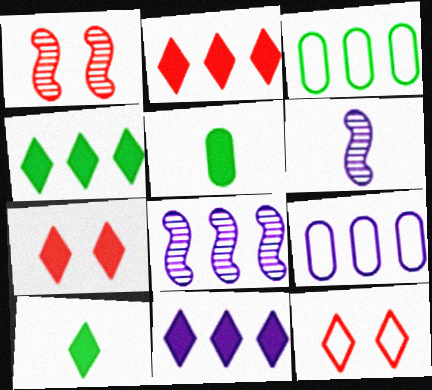[[1, 9, 10], 
[2, 3, 8], 
[2, 4, 11], 
[3, 6, 7], 
[5, 8, 12], 
[7, 10, 11], 
[8, 9, 11]]